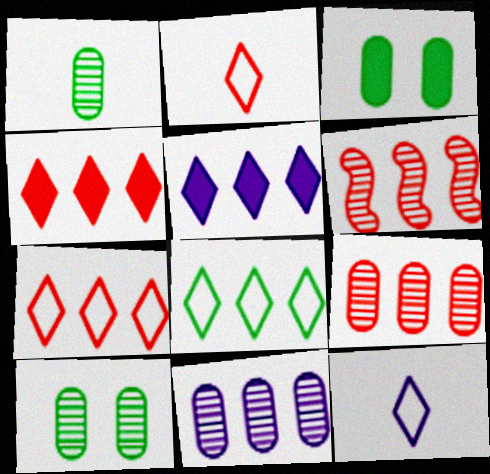[[3, 6, 12]]